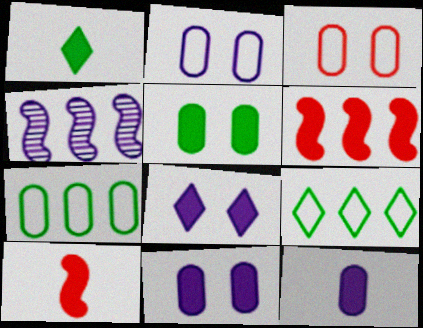[[1, 3, 4], 
[1, 6, 11], 
[1, 10, 12]]